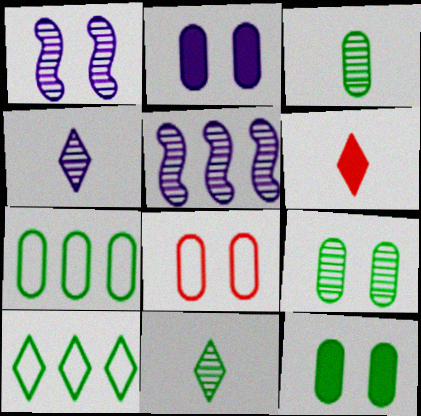[[1, 6, 7], 
[2, 8, 9], 
[3, 7, 12]]